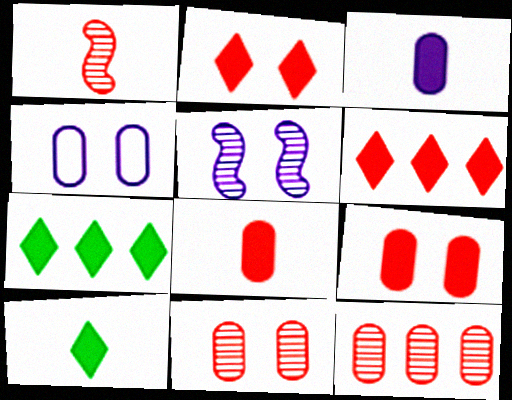[[1, 4, 7]]